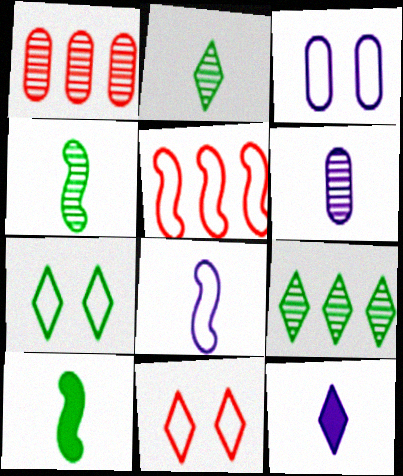[[6, 8, 12], 
[9, 11, 12]]